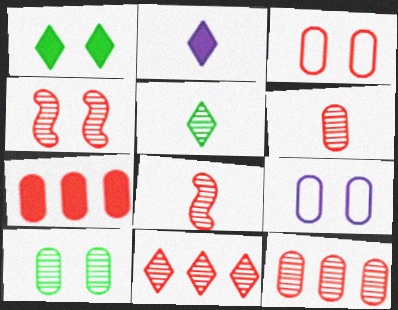[[1, 4, 9], 
[3, 6, 7], 
[4, 6, 11]]